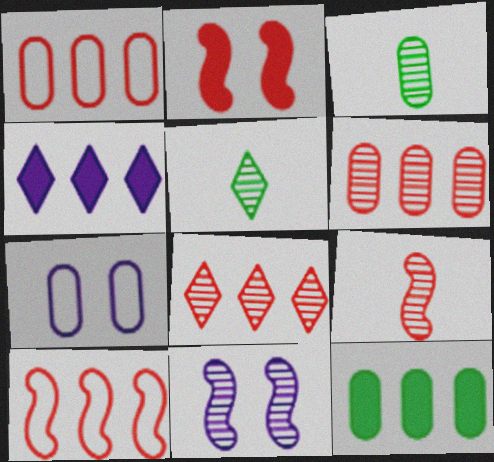[[2, 9, 10], 
[3, 8, 11], 
[5, 6, 11]]